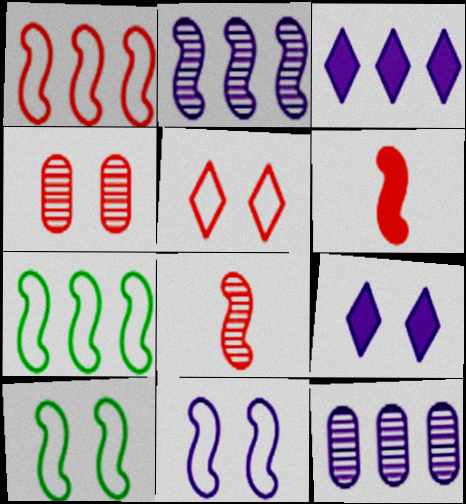[[2, 6, 10], 
[4, 9, 10]]